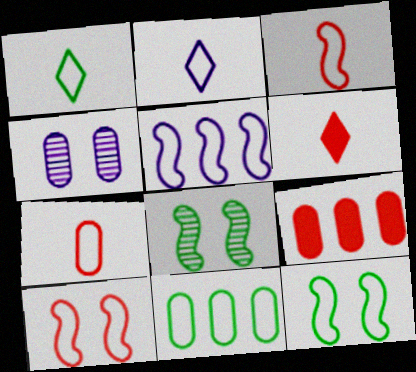[[1, 11, 12], 
[2, 8, 9], 
[2, 10, 11], 
[3, 5, 12]]